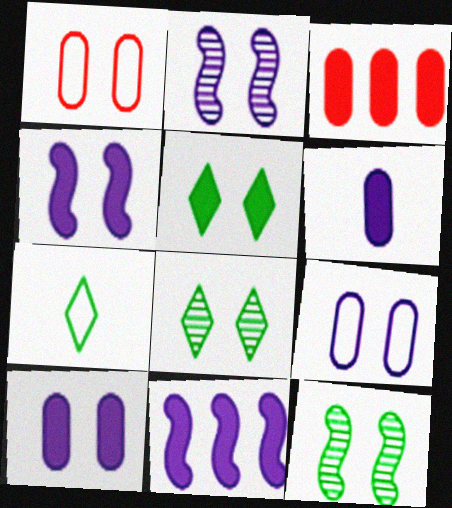[[1, 2, 5], 
[1, 4, 8], 
[2, 3, 7]]